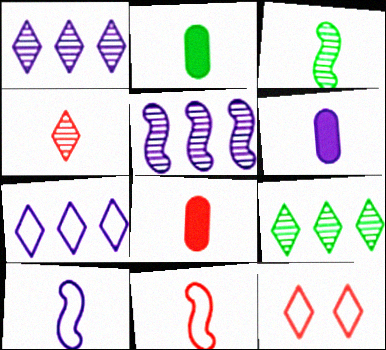[[2, 4, 10], 
[2, 5, 12], 
[2, 6, 8], 
[4, 8, 11]]